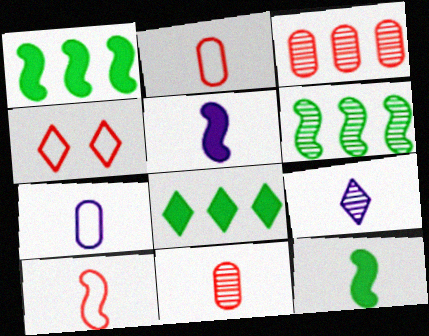[[2, 9, 12], 
[4, 8, 9], 
[5, 7, 9]]